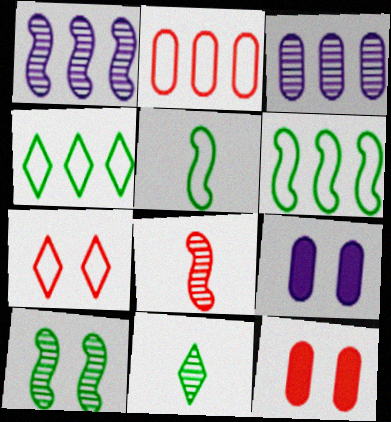[[1, 8, 10], 
[4, 8, 9], 
[7, 9, 10]]